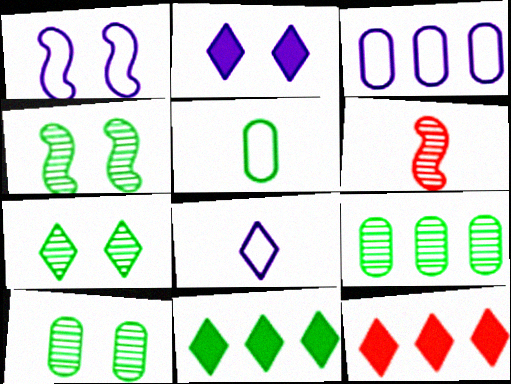[[1, 3, 8], 
[4, 5, 11], 
[4, 7, 10], 
[7, 8, 12]]